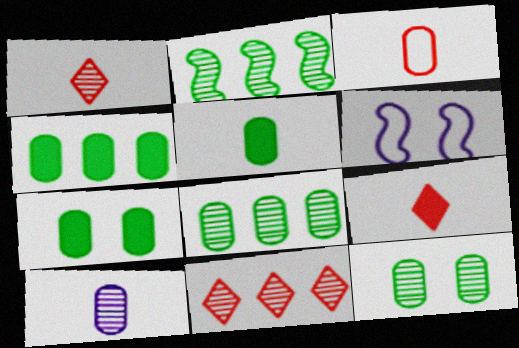[[1, 4, 6], 
[3, 5, 10], 
[4, 5, 7], 
[5, 6, 11], 
[6, 8, 9]]